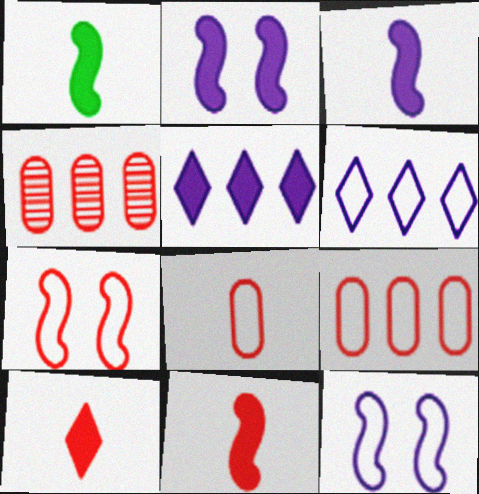[[1, 3, 11], 
[4, 7, 10]]